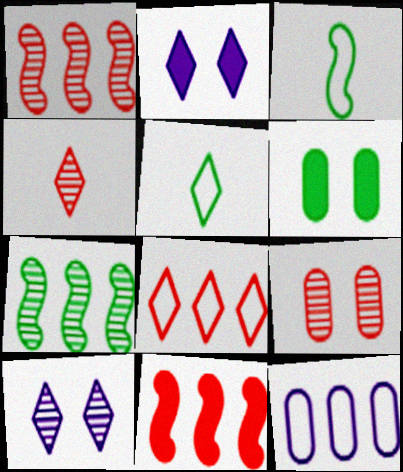[[1, 4, 9], 
[5, 6, 7]]